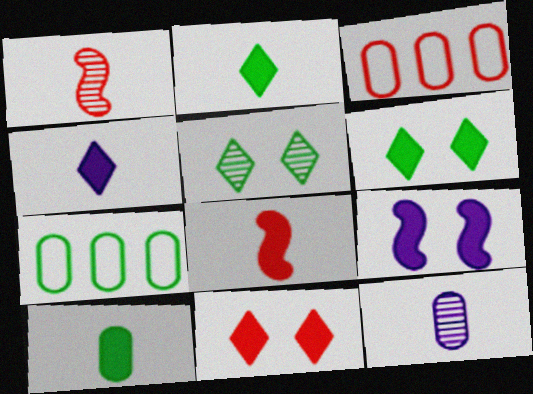[[1, 3, 11], 
[4, 8, 10]]